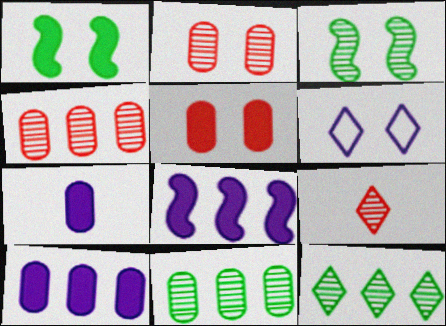[[1, 2, 6], 
[3, 5, 6]]